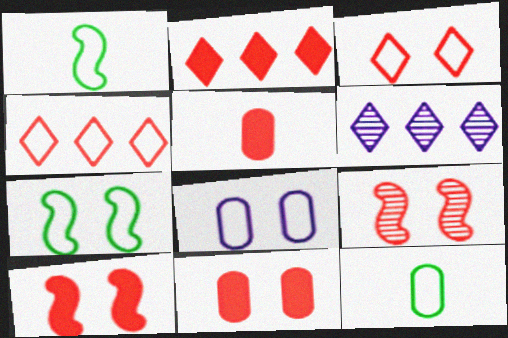[[1, 4, 8], 
[1, 6, 11], 
[2, 5, 10], 
[3, 7, 8], 
[3, 9, 11], 
[4, 5, 9], 
[5, 6, 7], 
[6, 10, 12]]